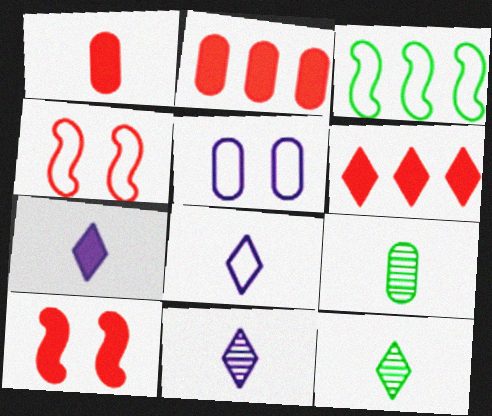[[1, 6, 10], 
[2, 5, 9], 
[7, 8, 11]]